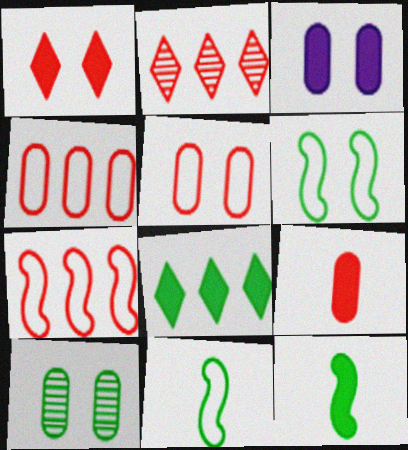[[2, 3, 11], 
[3, 5, 10], 
[8, 10, 11]]